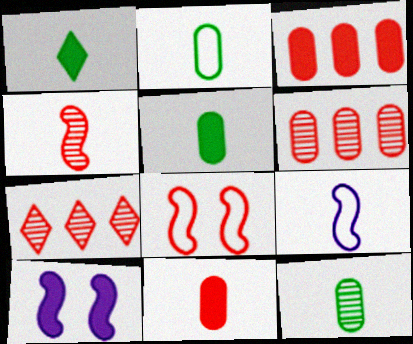[[1, 3, 10], 
[2, 5, 12], 
[2, 7, 10], 
[7, 8, 11]]